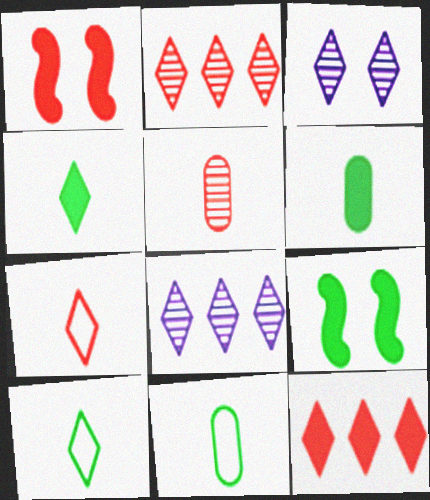[[1, 8, 11], 
[3, 10, 12]]